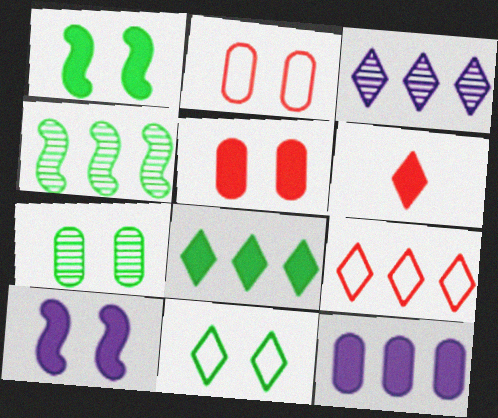[[1, 6, 12], 
[1, 7, 11], 
[3, 6, 11], 
[3, 8, 9], 
[4, 9, 12]]